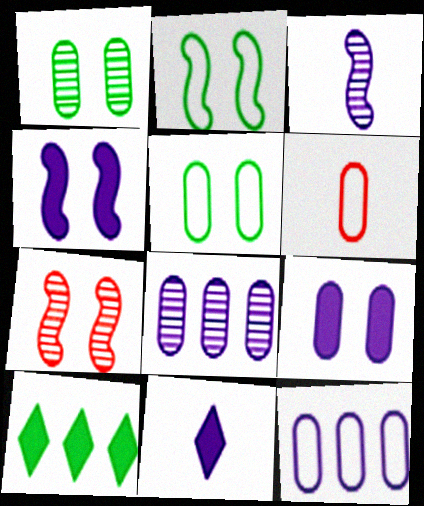[[2, 4, 7], 
[5, 6, 12]]